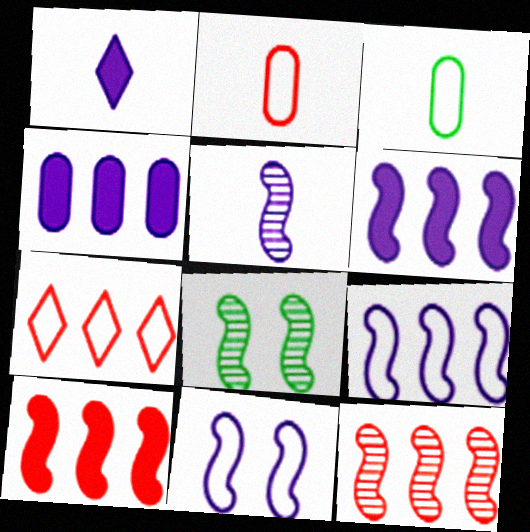[[3, 7, 11], 
[5, 6, 11], 
[5, 8, 12]]